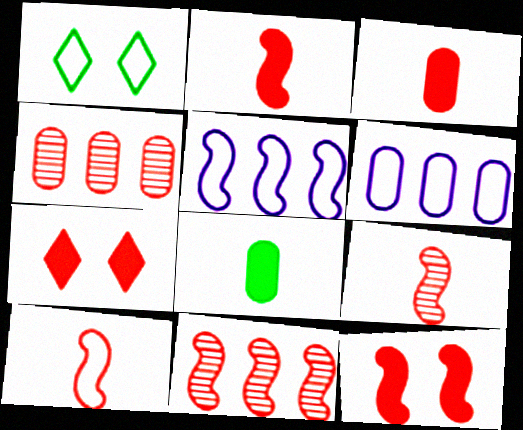[[1, 6, 10], 
[2, 9, 10], 
[4, 7, 10], 
[10, 11, 12]]